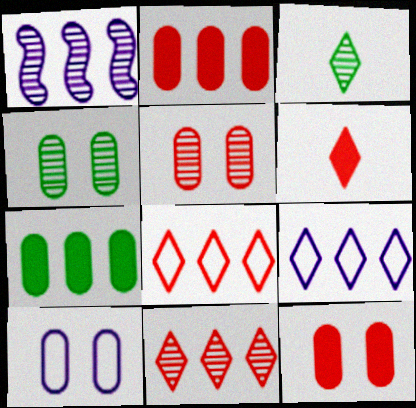[[1, 3, 5], 
[1, 7, 8], 
[4, 10, 12]]